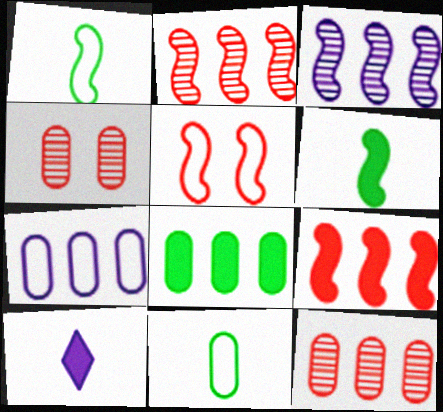[[3, 5, 6], 
[7, 8, 12]]